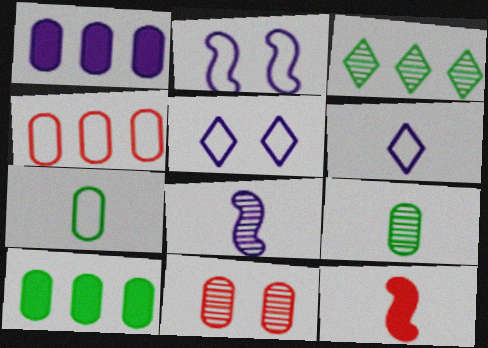[[1, 5, 8], 
[1, 7, 11], 
[3, 8, 11], 
[6, 9, 12]]